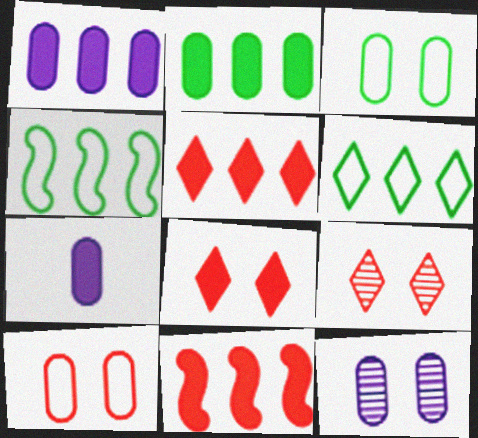[[4, 7, 9]]